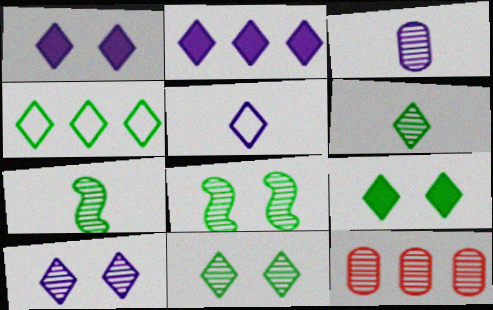[[2, 5, 10], 
[4, 6, 9], 
[7, 10, 12]]